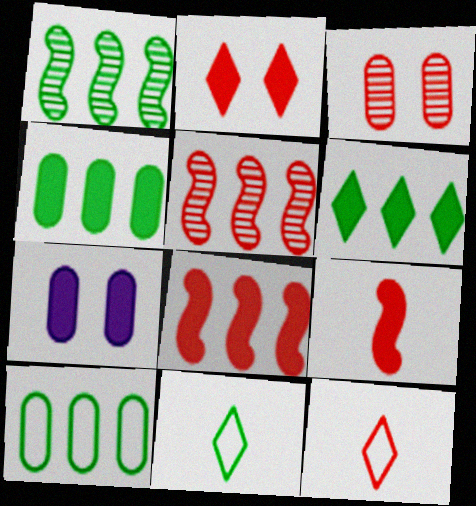[[1, 6, 10], 
[1, 7, 12], 
[3, 8, 12], 
[5, 7, 11], 
[6, 7, 9]]